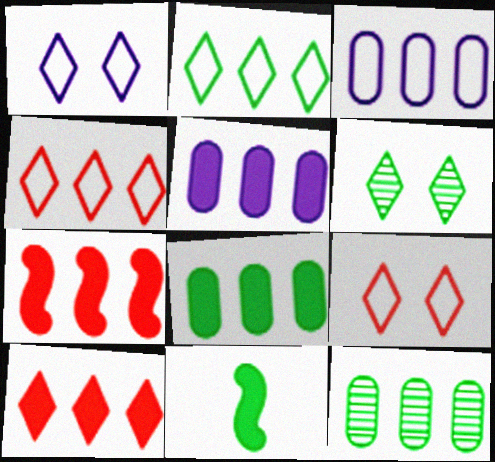[]